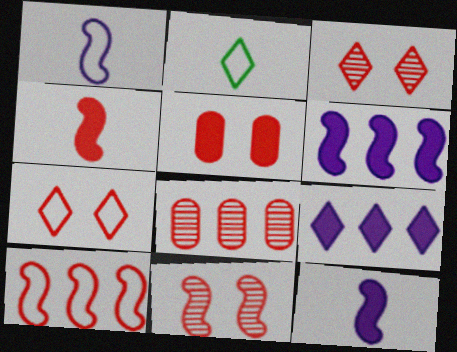[[2, 3, 9], 
[4, 7, 8], 
[4, 10, 11], 
[5, 7, 11]]